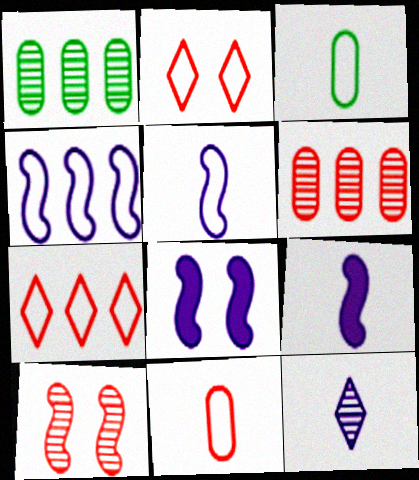[[1, 2, 9], 
[1, 10, 12], 
[2, 3, 4]]